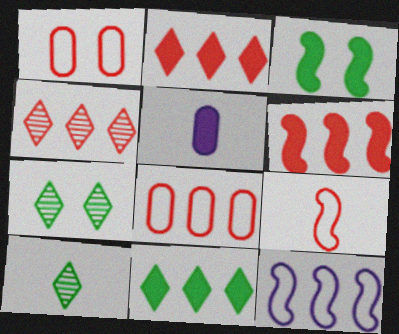[[2, 3, 5], 
[4, 6, 8], 
[5, 9, 10]]